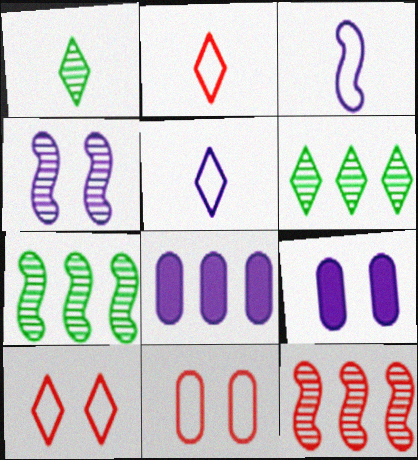[[2, 7, 9], 
[4, 5, 8]]